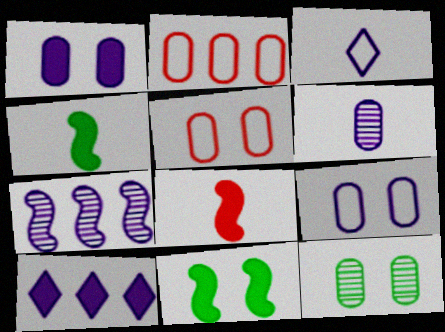[[1, 3, 7], 
[1, 5, 12]]